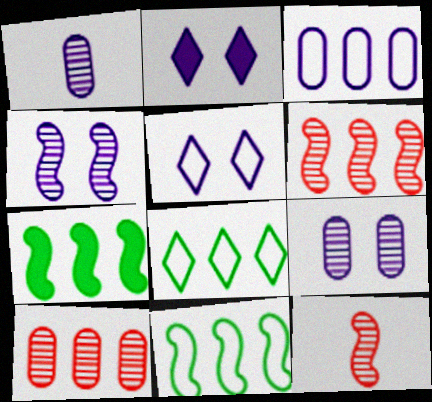[]